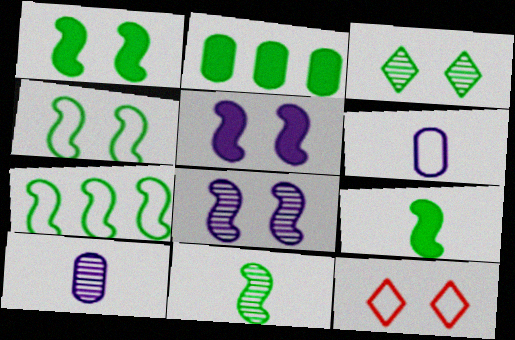[[1, 7, 11], 
[6, 7, 12]]